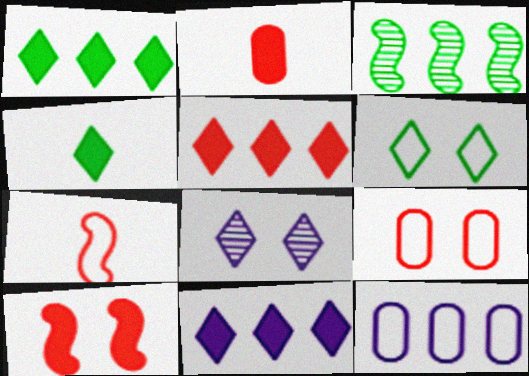[[1, 5, 11], 
[2, 5, 10], 
[3, 5, 12], 
[6, 7, 12]]